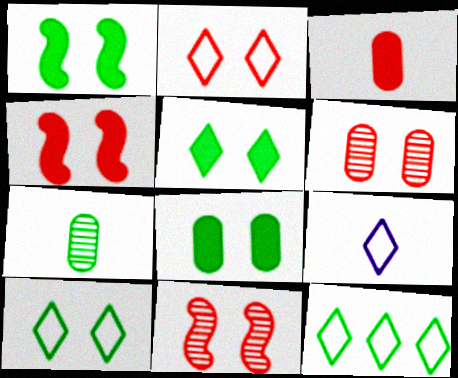[[1, 5, 8], 
[1, 7, 12], 
[2, 4, 6], 
[2, 9, 12]]